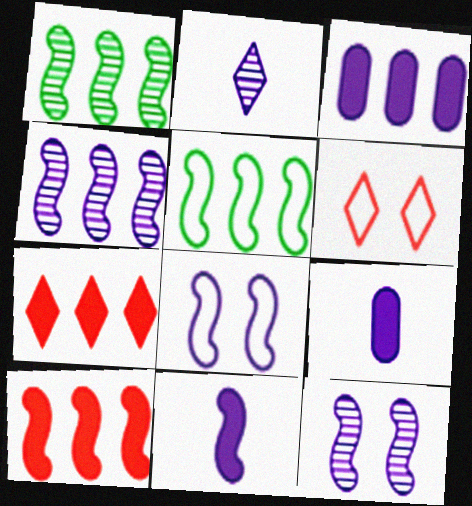[[1, 6, 9], 
[2, 3, 8], 
[4, 5, 10], 
[4, 8, 11]]